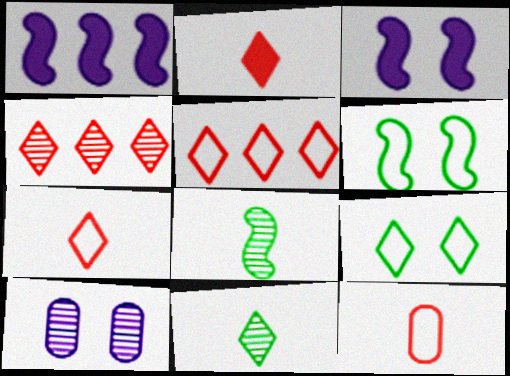[[4, 8, 10]]